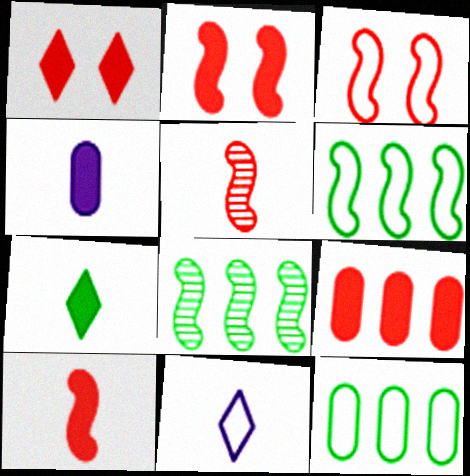[[1, 9, 10], 
[3, 11, 12], 
[4, 7, 10]]